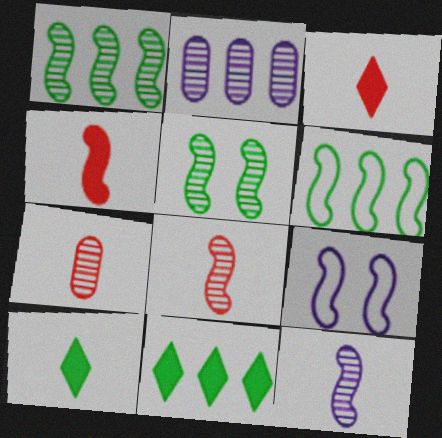[[1, 4, 9], 
[7, 9, 11]]